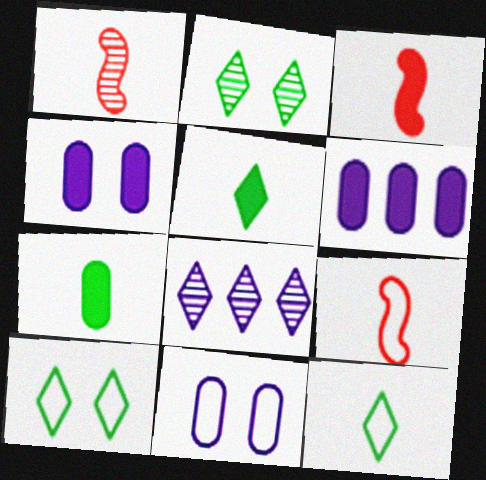[[1, 3, 9], 
[1, 6, 10], 
[2, 6, 9]]